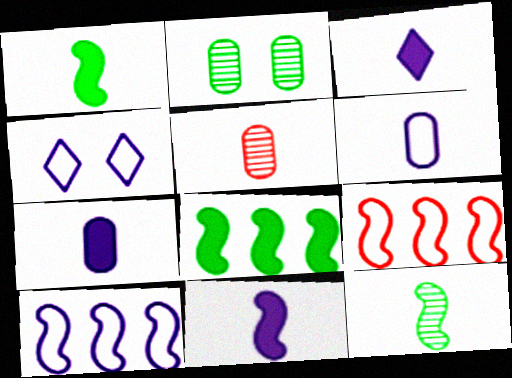[[2, 3, 9], 
[3, 7, 11], 
[4, 5, 8], 
[4, 6, 10]]